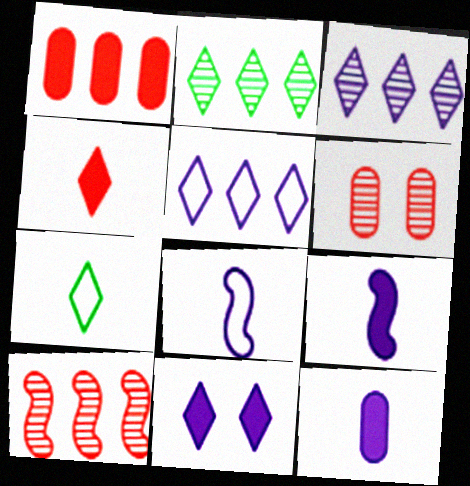[]